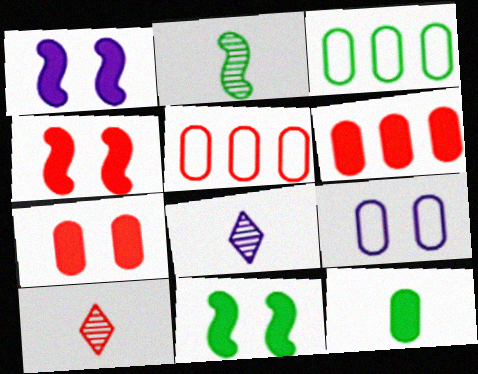[[1, 3, 10], 
[1, 4, 11], 
[3, 4, 8], 
[4, 5, 10], 
[5, 8, 11]]